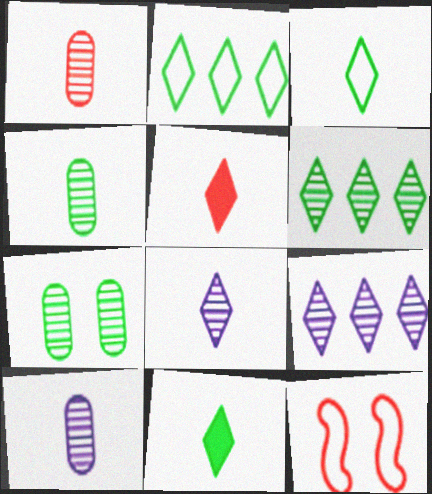[[1, 4, 10], 
[3, 5, 8]]